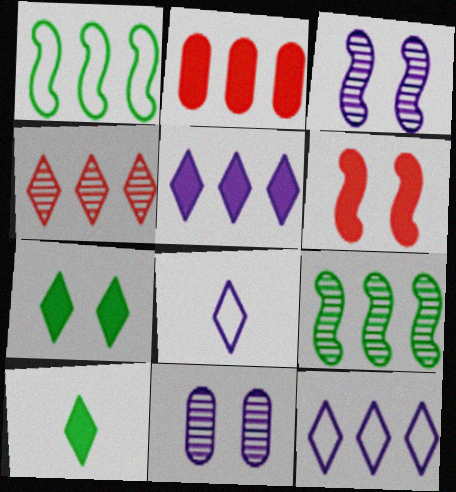[[2, 9, 12], 
[4, 7, 8]]